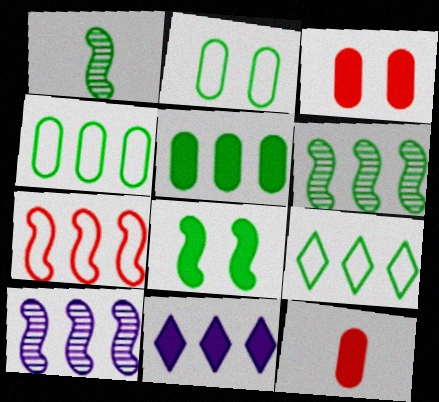[[5, 6, 9], 
[8, 11, 12]]